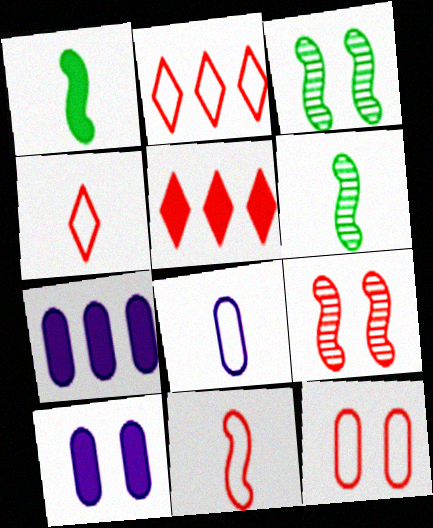[[1, 5, 10], 
[2, 6, 10], 
[2, 11, 12], 
[3, 4, 7], 
[3, 5, 8]]